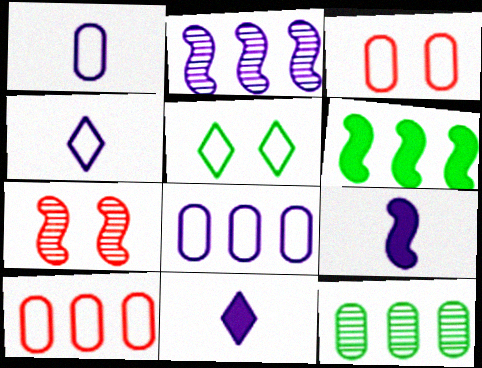[]